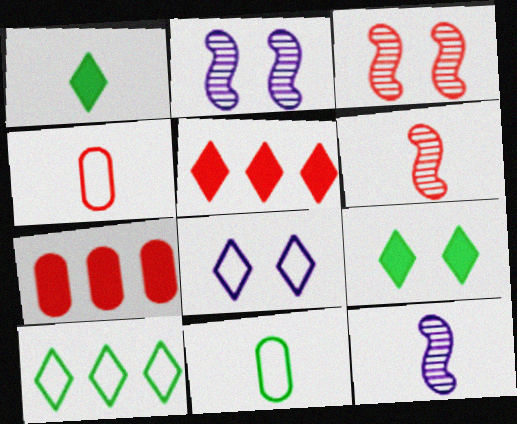[[1, 4, 12], 
[2, 5, 11], 
[3, 4, 5]]